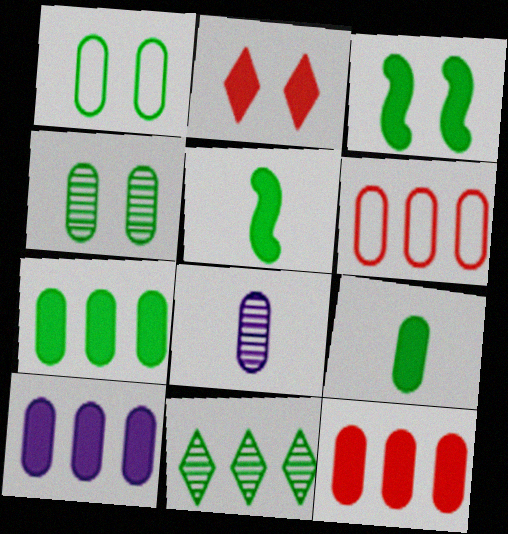[[1, 5, 11], 
[1, 8, 12], 
[2, 5, 10], 
[7, 10, 12]]